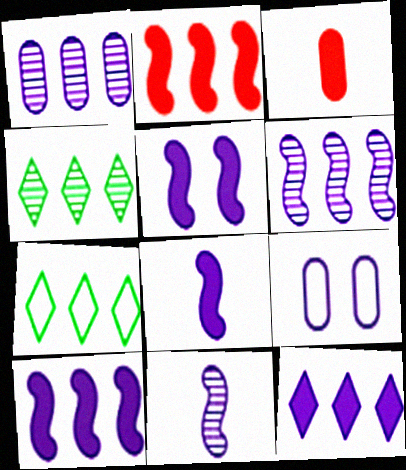[[1, 2, 7], 
[5, 8, 10], 
[9, 11, 12]]